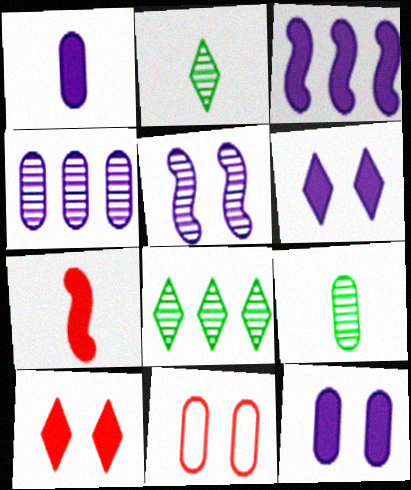[[1, 3, 6], 
[2, 3, 11]]